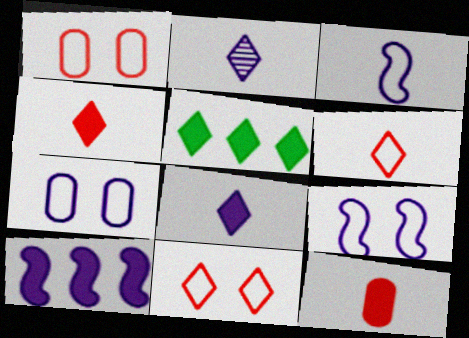[[2, 5, 11], 
[2, 7, 10]]